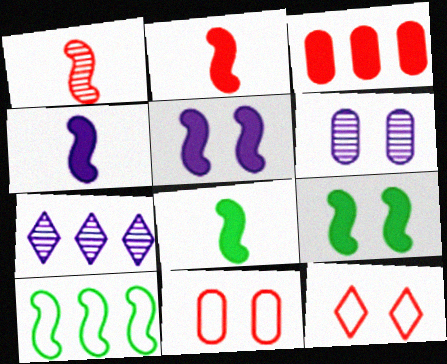[[1, 3, 12], 
[1, 5, 10], 
[2, 4, 8], 
[3, 7, 10], 
[6, 9, 12], 
[7, 8, 11]]